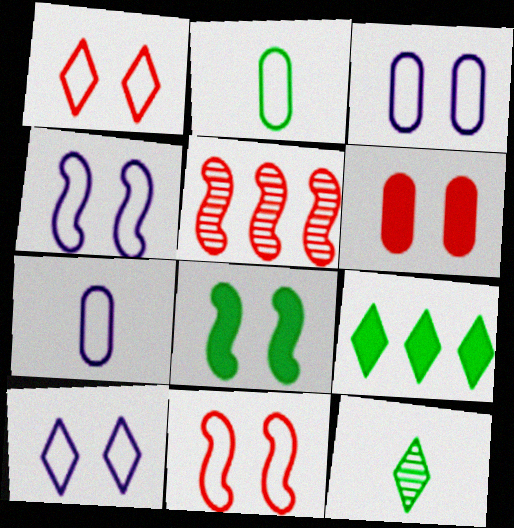[[3, 4, 10]]